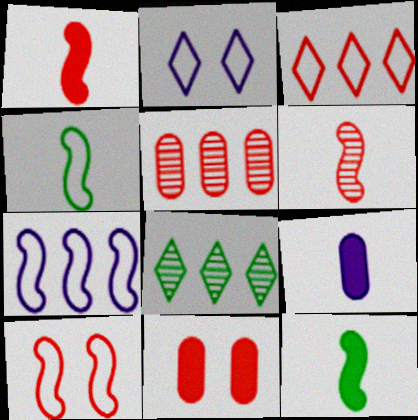[[2, 5, 12], 
[3, 6, 11], 
[4, 7, 10], 
[8, 9, 10]]